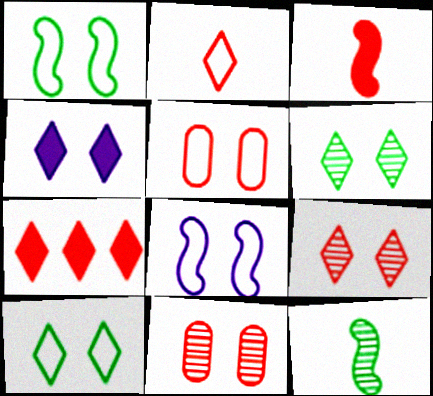[[1, 4, 11], 
[2, 7, 9], 
[4, 9, 10], 
[5, 8, 10]]